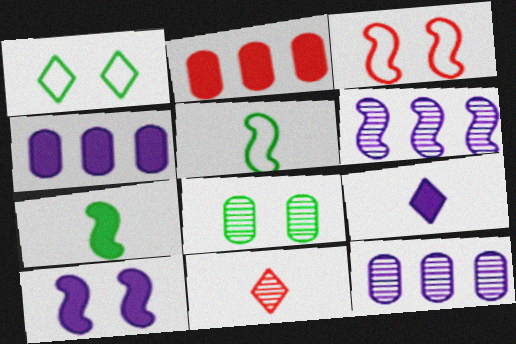[[2, 3, 11], 
[3, 6, 7], 
[4, 9, 10], 
[6, 8, 11]]